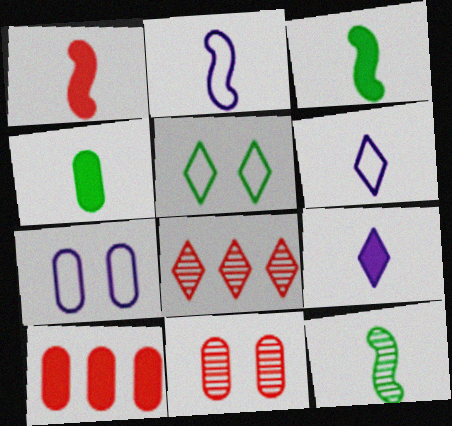[[1, 2, 12], 
[1, 4, 9], 
[3, 7, 8], 
[5, 8, 9]]